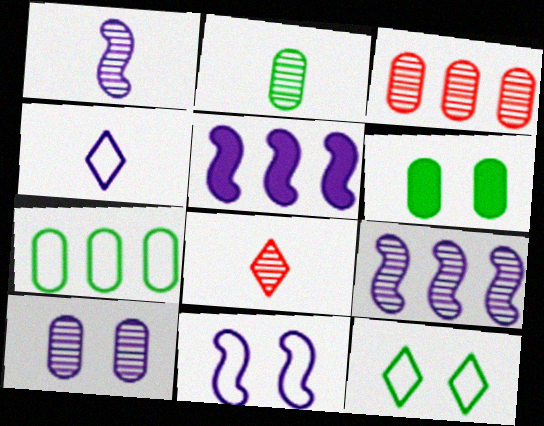[[1, 2, 8], 
[1, 5, 11], 
[2, 3, 10], 
[2, 6, 7], 
[4, 5, 10]]